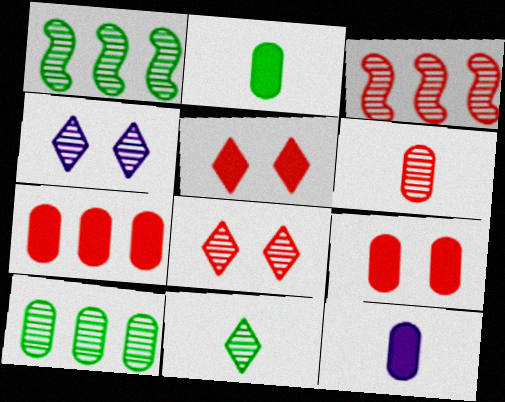[[1, 4, 6], 
[3, 6, 8]]